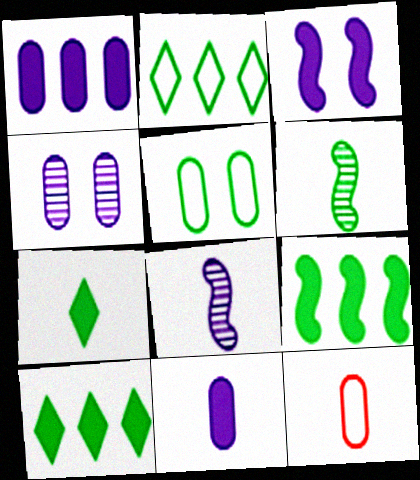[[5, 6, 10], 
[7, 8, 12]]